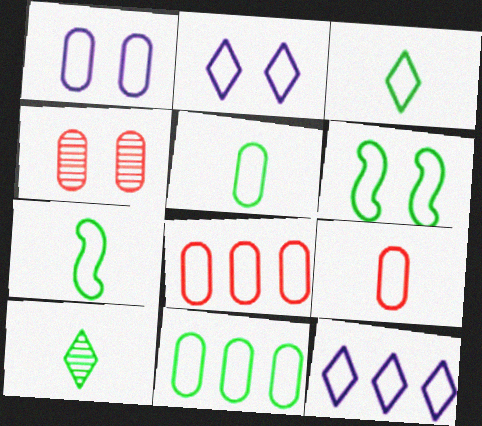[[1, 5, 8], 
[1, 9, 11], 
[2, 7, 8], 
[3, 5, 7], 
[3, 6, 11], 
[6, 9, 12]]